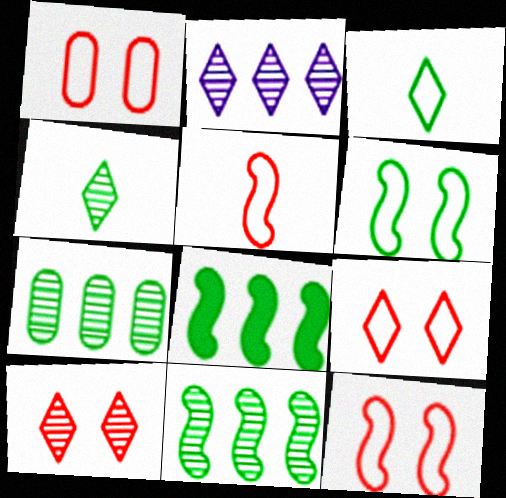[[1, 9, 12], 
[2, 4, 10]]